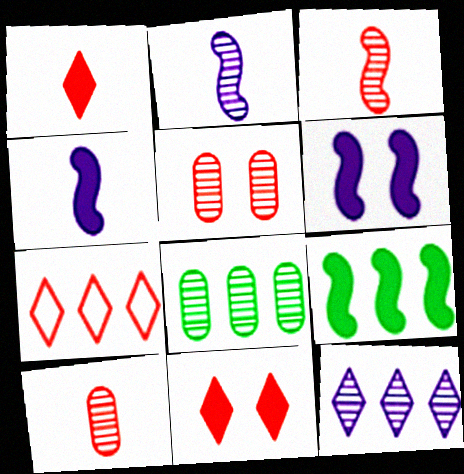[]